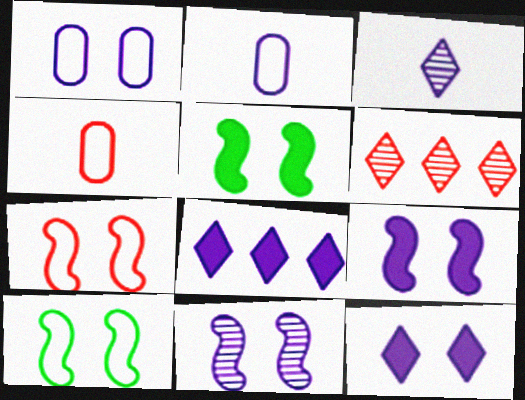[[1, 11, 12], 
[2, 5, 6], 
[2, 8, 11], 
[5, 7, 11]]